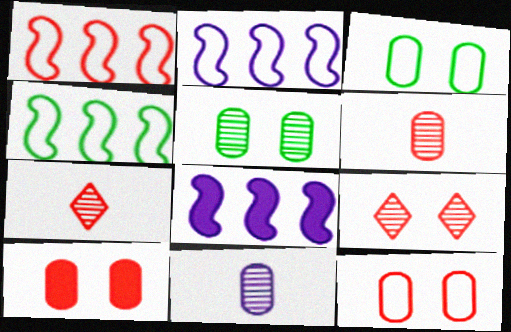[[1, 2, 4], 
[1, 7, 10], 
[3, 7, 8]]